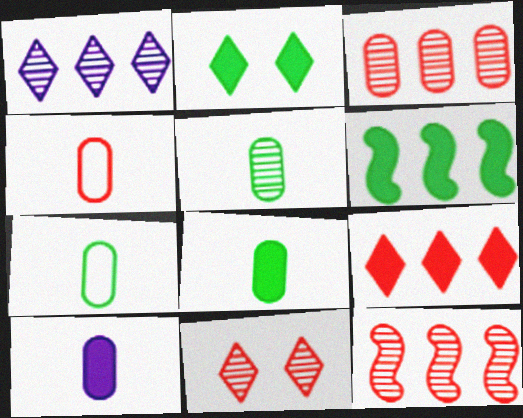[[2, 6, 8], 
[4, 5, 10], 
[5, 7, 8]]